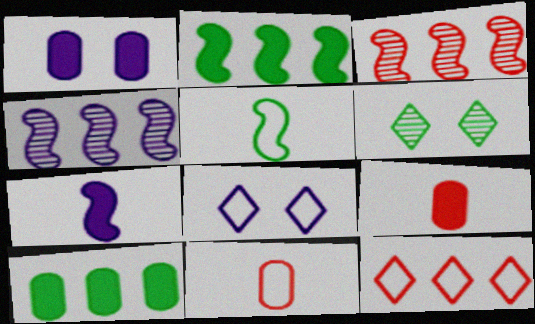[[1, 9, 10], 
[4, 10, 12], 
[5, 6, 10]]